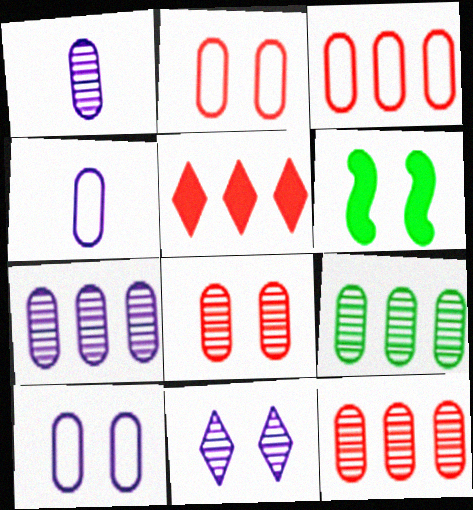[[1, 8, 9], 
[2, 6, 11], 
[7, 9, 12]]